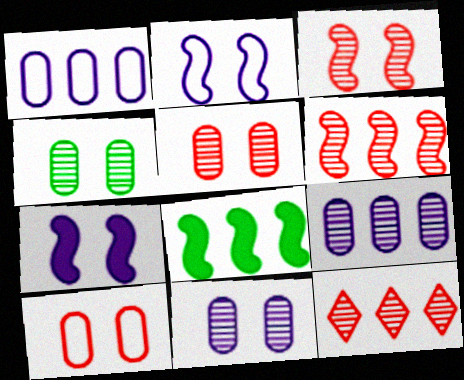[[1, 8, 12], 
[4, 5, 11]]